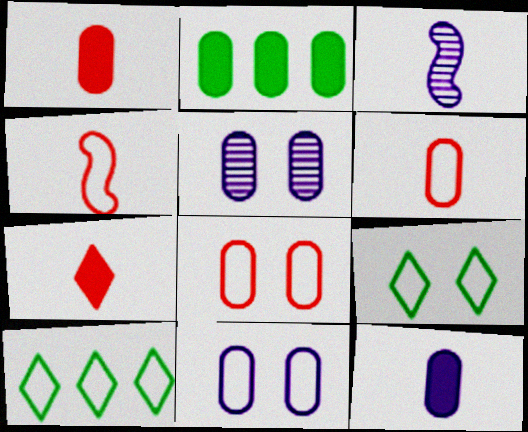[[2, 5, 6], 
[4, 10, 11]]